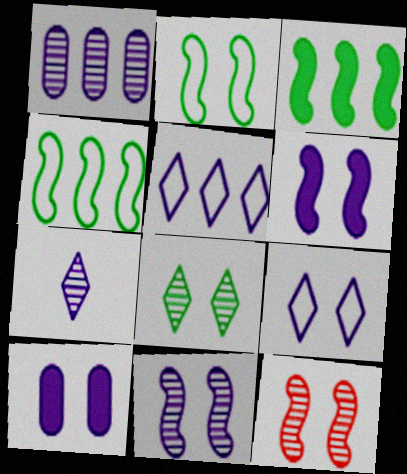[[1, 7, 11], 
[2, 6, 12], 
[9, 10, 11]]